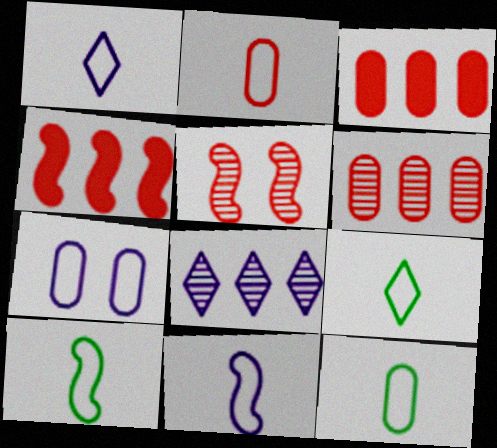[[1, 2, 10], 
[2, 9, 11], 
[9, 10, 12]]